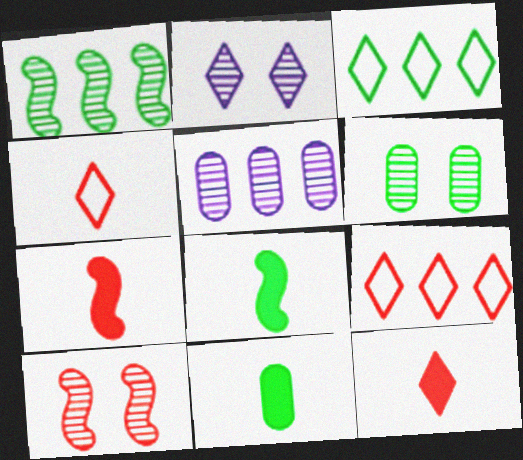[[2, 3, 12], 
[2, 6, 10], 
[3, 6, 8]]